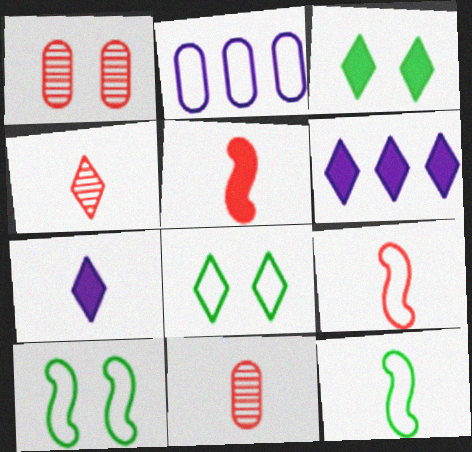[[1, 6, 12], 
[2, 8, 9], 
[4, 6, 8], 
[6, 10, 11], 
[7, 11, 12]]